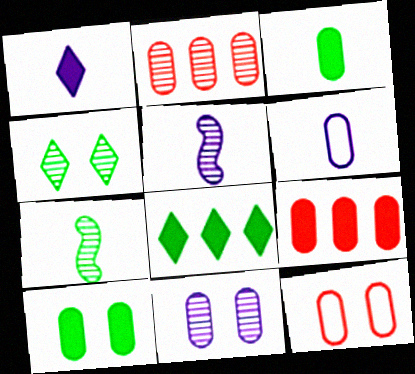[[1, 5, 6], 
[2, 4, 5], 
[2, 6, 10], 
[5, 8, 12], 
[10, 11, 12]]